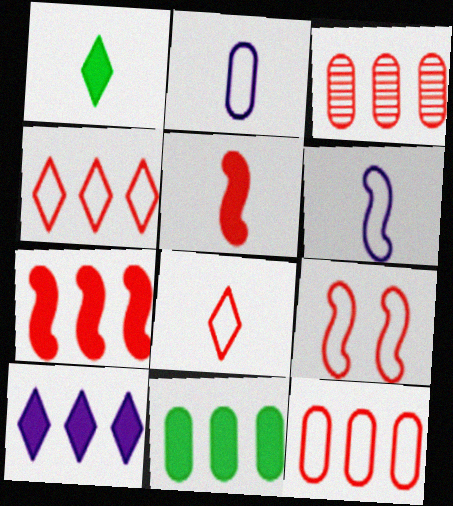[[3, 4, 7], 
[7, 10, 11], 
[8, 9, 12]]